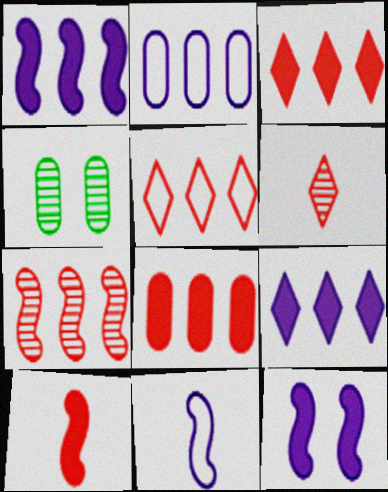[[3, 4, 11], 
[5, 7, 8]]